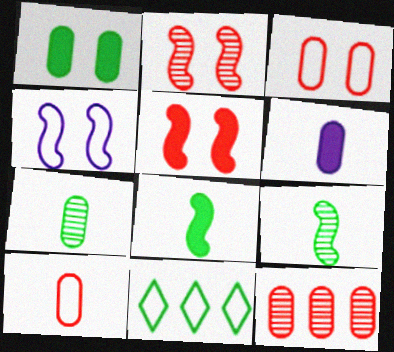[[1, 9, 11], 
[2, 6, 11], 
[4, 10, 11], 
[6, 7, 10]]